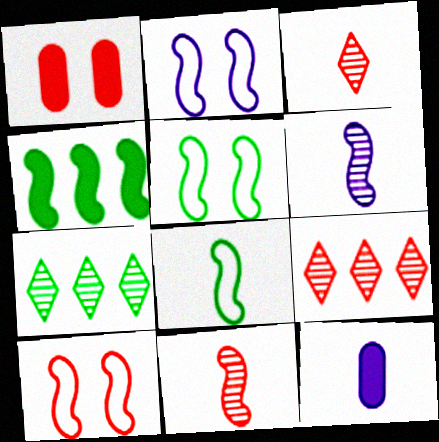[[2, 4, 11], 
[2, 5, 10], 
[3, 8, 12], 
[4, 6, 10], 
[5, 9, 12], 
[7, 10, 12]]